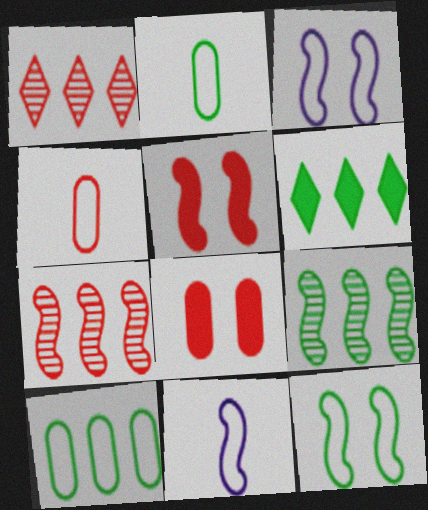[[1, 4, 5], 
[5, 9, 11], 
[6, 9, 10]]